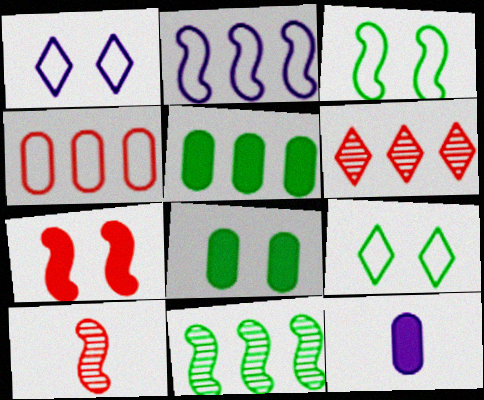[[1, 5, 10], 
[2, 5, 6], 
[3, 6, 12]]